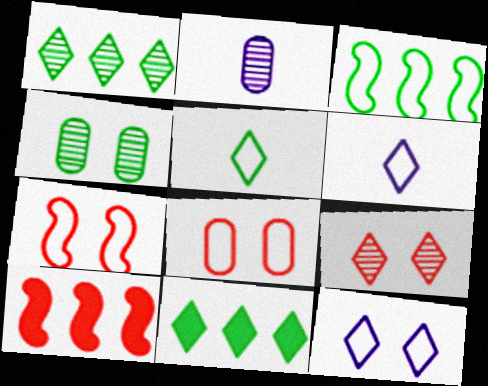[[2, 7, 11], 
[3, 6, 8], 
[4, 6, 10], 
[6, 9, 11]]